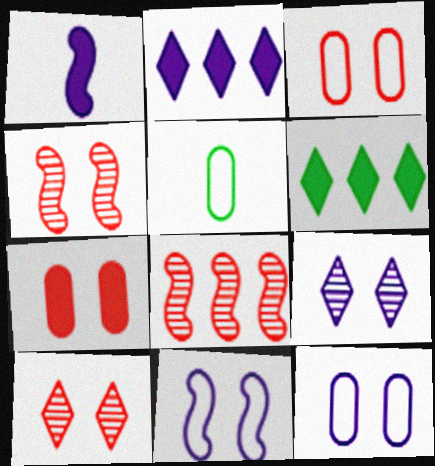[[1, 6, 7], 
[2, 4, 5]]